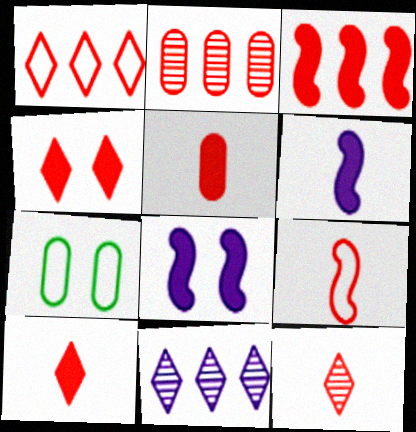[[1, 2, 3], 
[1, 4, 12], 
[2, 4, 9], 
[3, 4, 5], 
[5, 9, 12]]